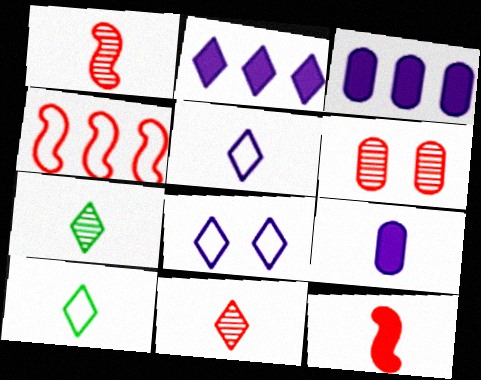[[1, 9, 10]]